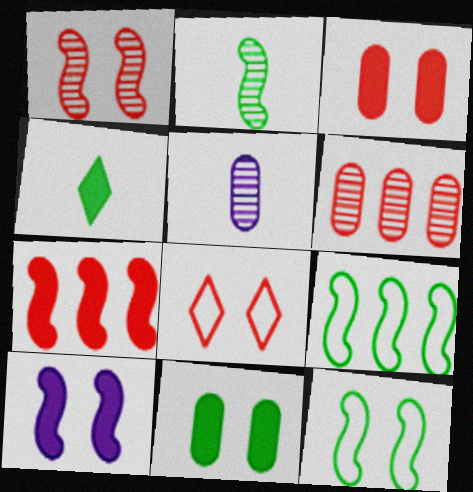[[1, 3, 8], 
[1, 10, 12]]